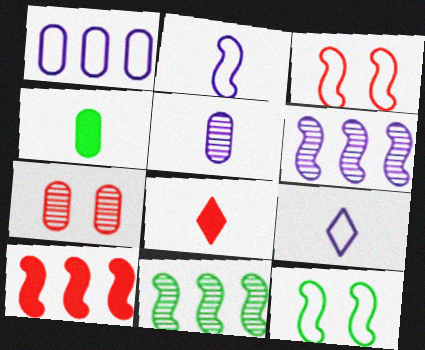[[1, 4, 7]]